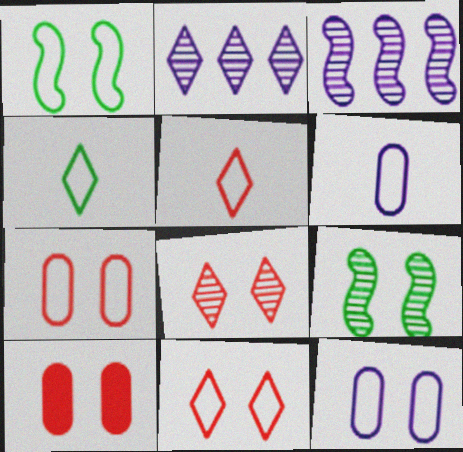[[1, 11, 12], 
[3, 4, 10]]